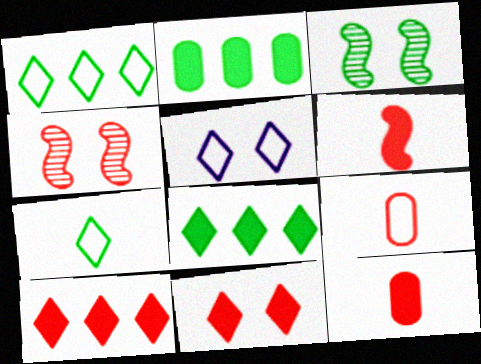[[2, 3, 7], 
[4, 9, 10]]